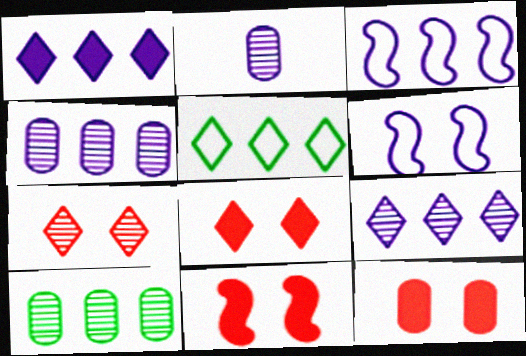[[1, 2, 6], 
[1, 3, 4], 
[2, 5, 11], 
[8, 11, 12]]